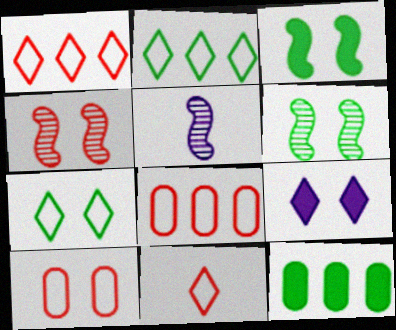[[6, 9, 10]]